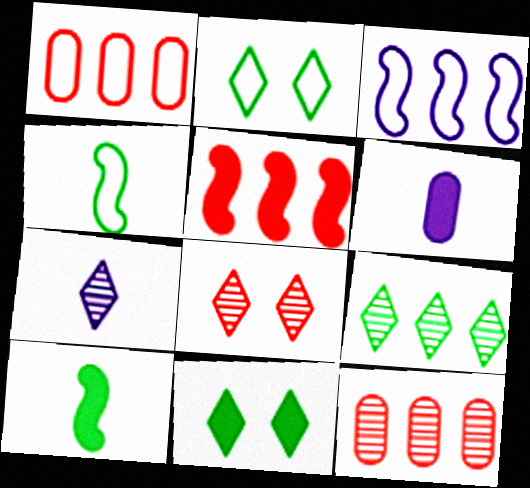[[5, 6, 11], 
[7, 8, 9]]